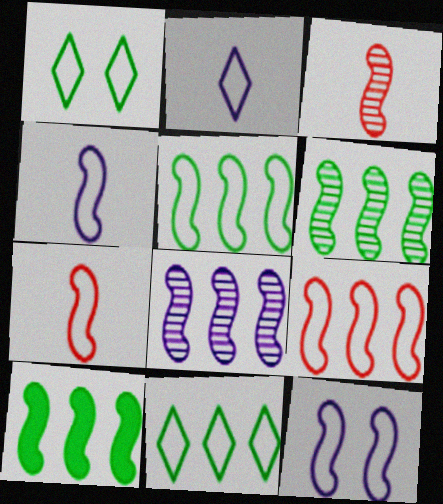[[3, 10, 12], 
[5, 6, 10], 
[5, 7, 12], 
[8, 9, 10]]